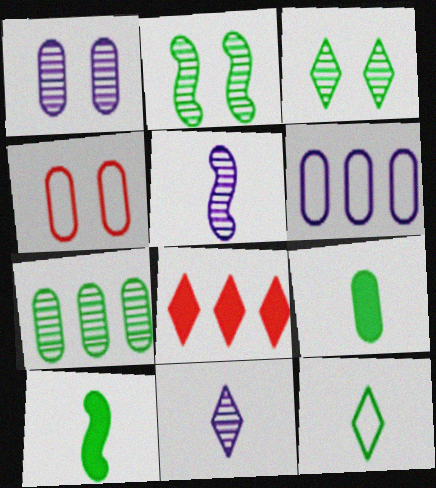[]